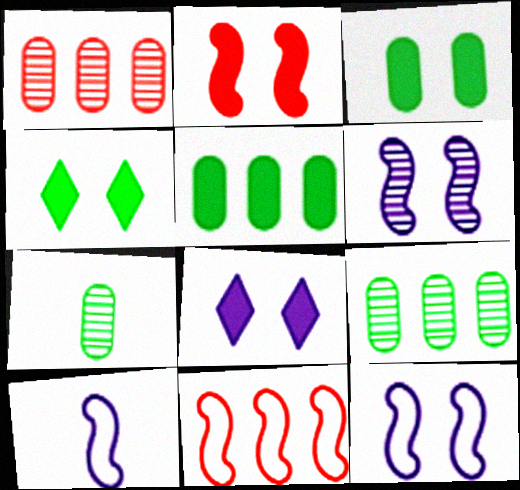[[1, 4, 10], 
[2, 3, 8], 
[7, 8, 11]]